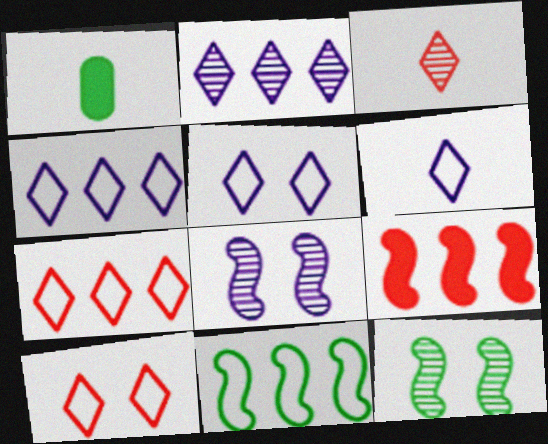[[1, 7, 8], 
[4, 5, 6]]